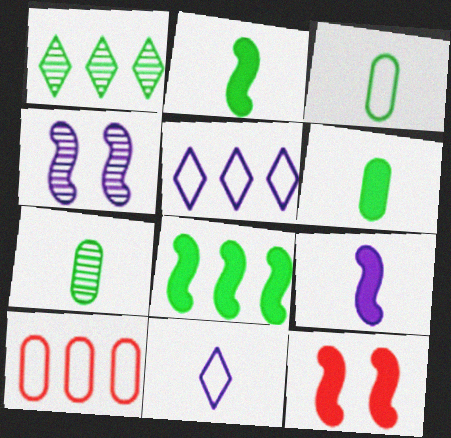[[3, 6, 7], 
[5, 7, 12], 
[8, 9, 12]]